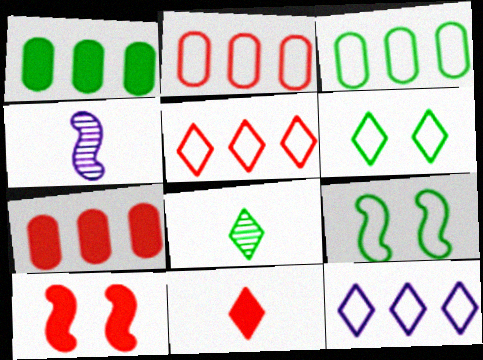[[1, 8, 9], 
[4, 6, 7], 
[7, 10, 11]]